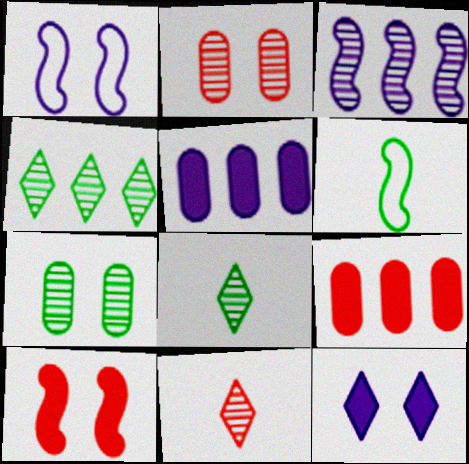[[1, 8, 9], 
[2, 3, 8], 
[3, 6, 10], 
[3, 7, 11]]